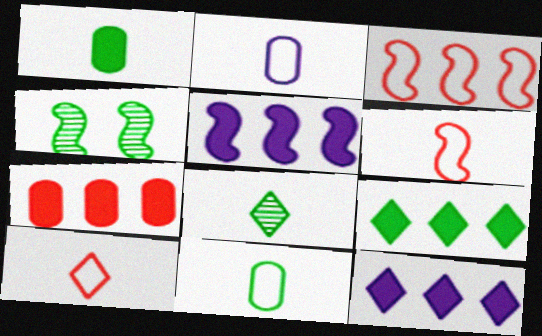[[4, 5, 6], 
[4, 9, 11], 
[5, 7, 9]]